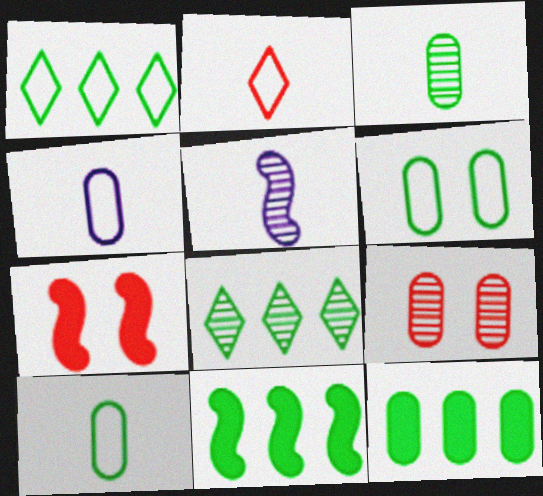[[3, 6, 12], 
[4, 7, 8], 
[4, 9, 12], 
[5, 8, 9]]